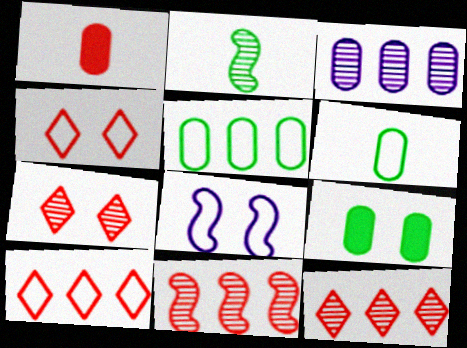[[1, 4, 11], 
[2, 3, 7], 
[6, 8, 10], 
[7, 8, 9]]